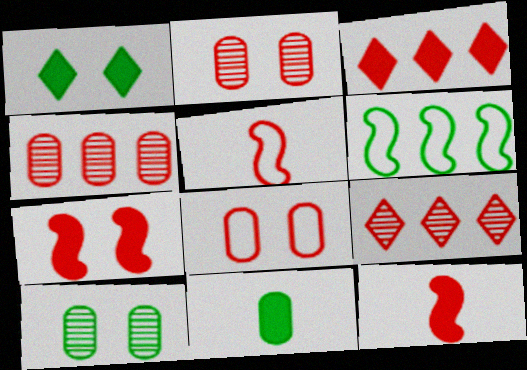[[2, 3, 5], 
[8, 9, 12]]